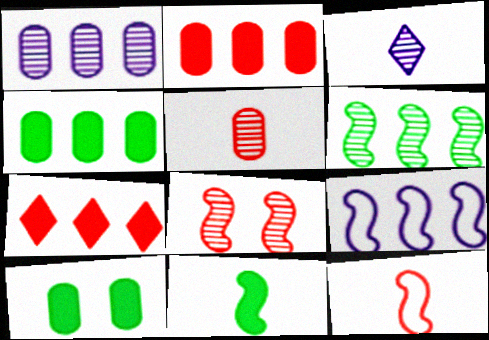[[8, 9, 11]]